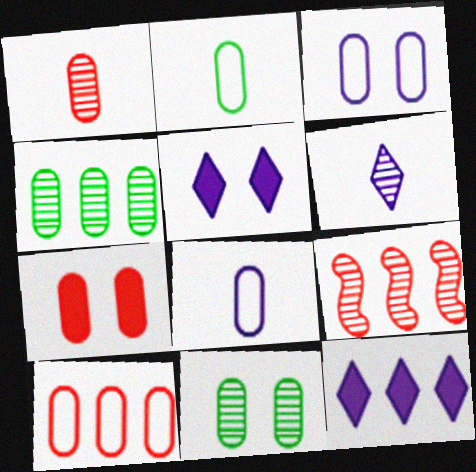[[1, 7, 10], 
[2, 3, 10], 
[2, 5, 9], 
[3, 7, 11], 
[4, 7, 8], 
[6, 9, 11]]